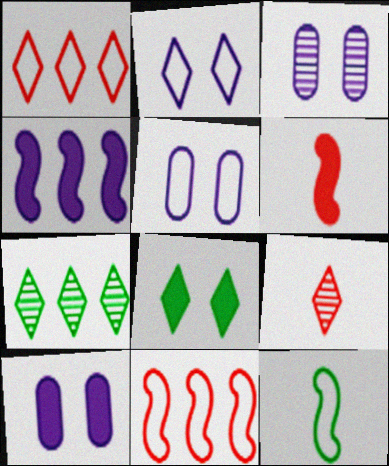[[1, 5, 12], 
[3, 5, 10], 
[5, 6, 7]]